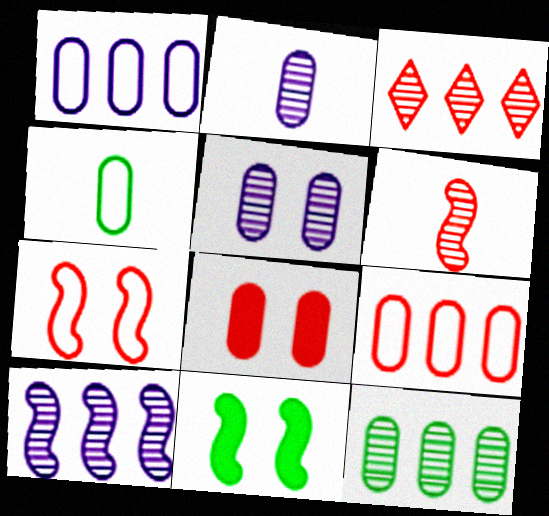[[3, 10, 12]]